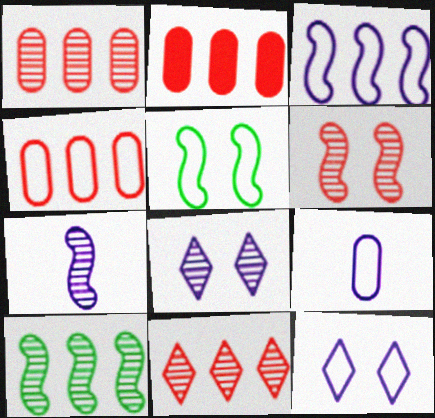[[1, 2, 4], 
[3, 9, 12], 
[6, 7, 10]]